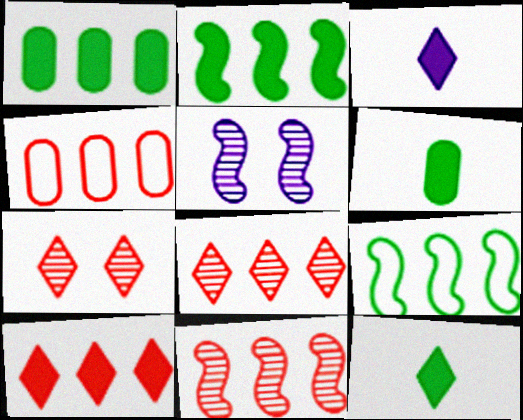[[4, 5, 12], 
[4, 10, 11]]